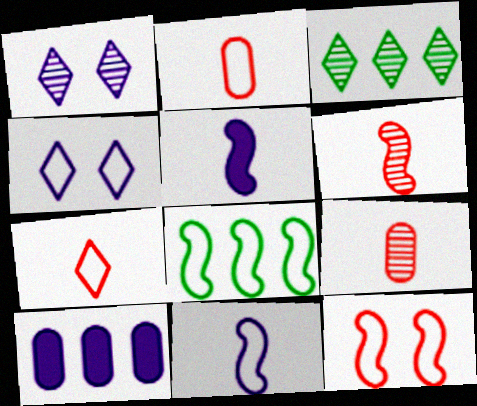[[1, 10, 11], 
[2, 4, 8], 
[8, 11, 12]]